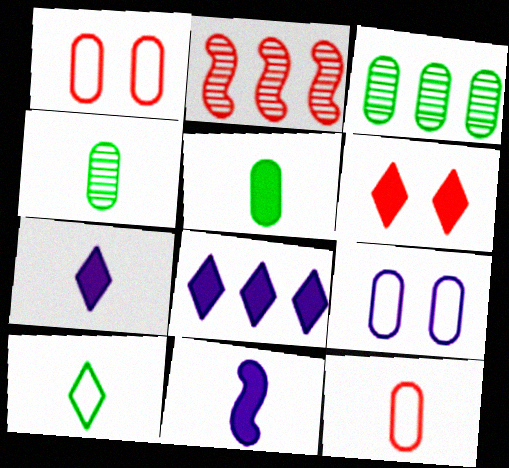[[2, 6, 12]]